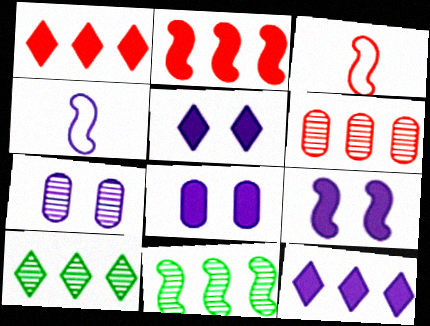[[3, 8, 10], 
[3, 9, 11], 
[4, 7, 12], 
[5, 8, 9]]